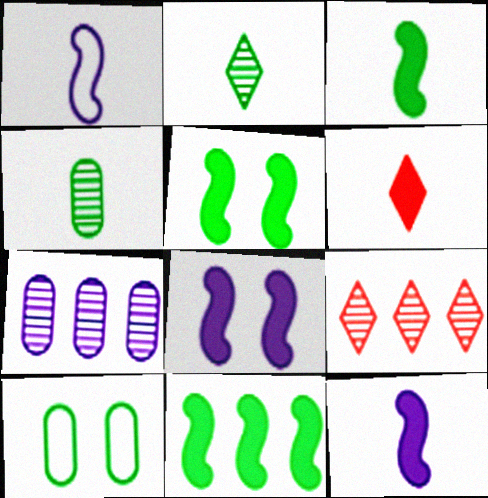[[1, 4, 6], 
[2, 10, 11], 
[3, 5, 11], 
[9, 10, 12]]